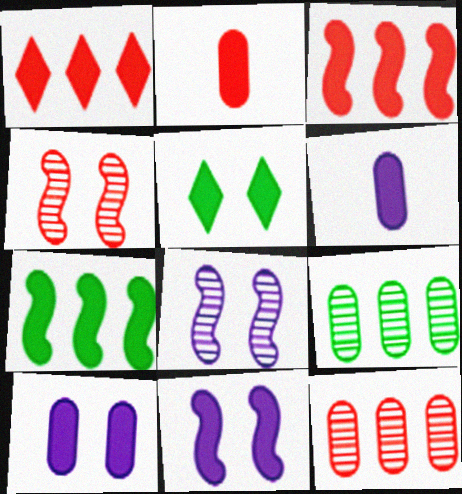[[3, 5, 6]]